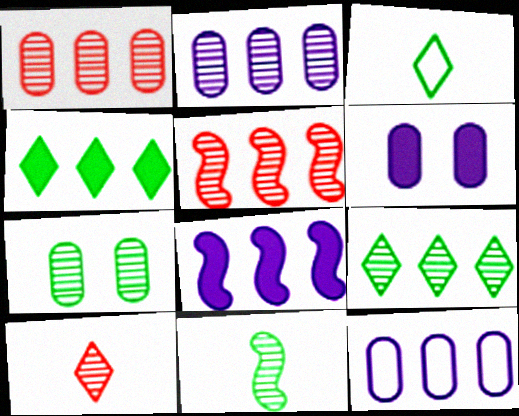[[2, 5, 9], 
[3, 5, 6], 
[4, 5, 12], 
[7, 9, 11]]